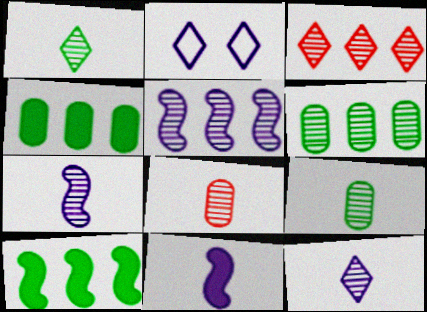[[1, 7, 8], 
[2, 8, 10], 
[3, 5, 6]]